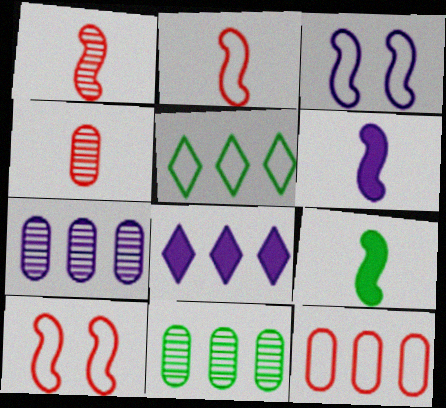[]